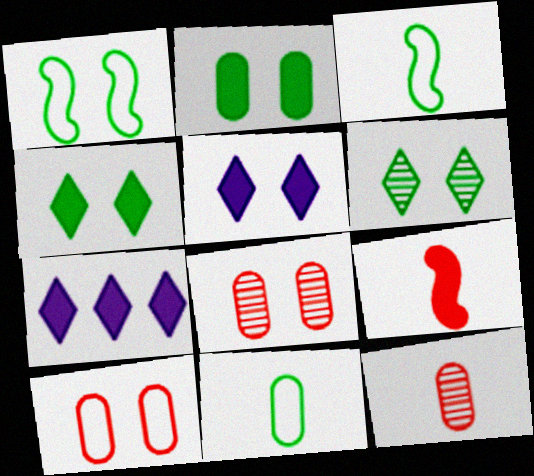[[1, 2, 6], 
[1, 5, 8], 
[1, 7, 12], 
[2, 7, 9], 
[3, 7, 8]]